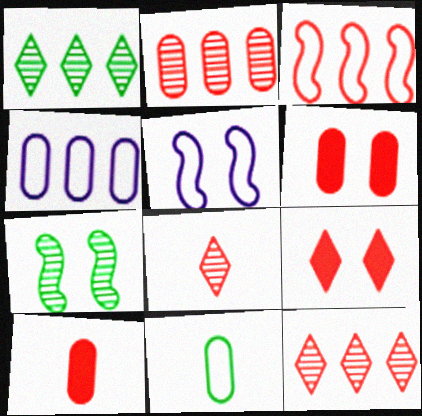[[1, 5, 10], 
[3, 6, 8]]